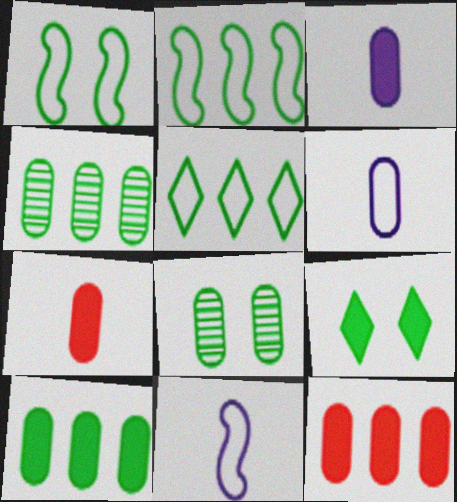[[1, 8, 9], 
[6, 8, 12]]